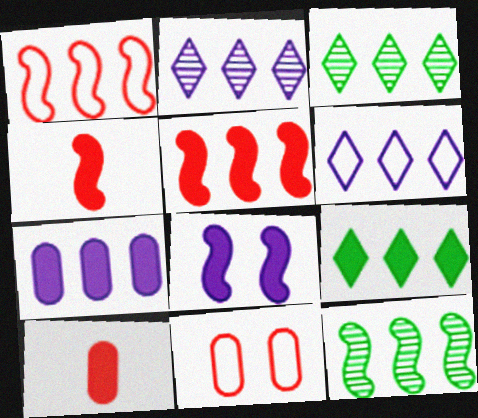[[1, 3, 7], 
[5, 7, 9], 
[8, 9, 10]]